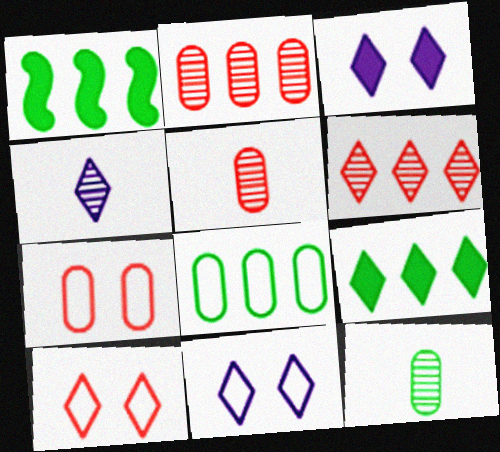[[1, 4, 7], 
[1, 5, 11], 
[4, 9, 10]]